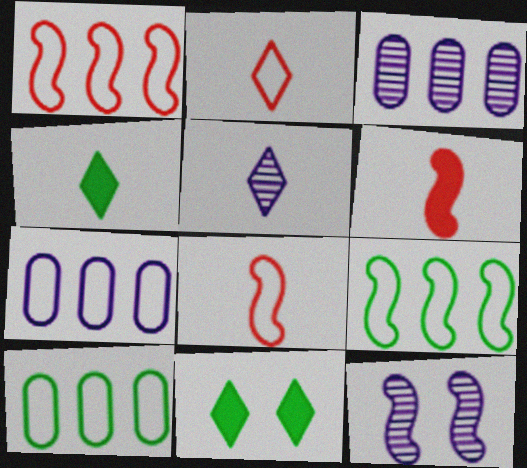[[2, 4, 5], 
[3, 5, 12], 
[3, 8, 11], 
[6, 9, 12]]